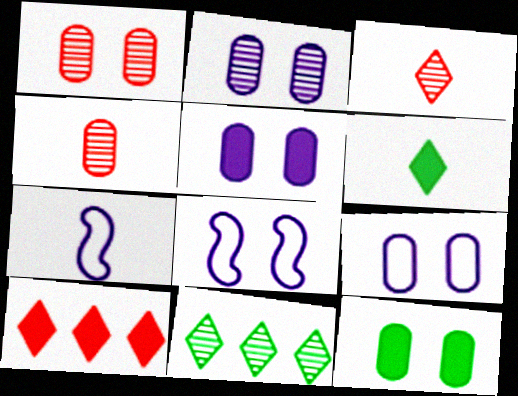[[1, 9, 12], 
[2, 5, 9], 
[4, 6, 7]]